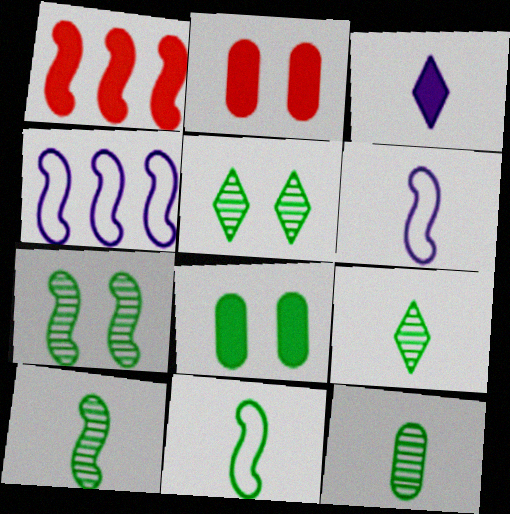[[1, 3, 8], 
[1, 6, 7], 
[2, 4, 9], 
[9, 10, 12]]